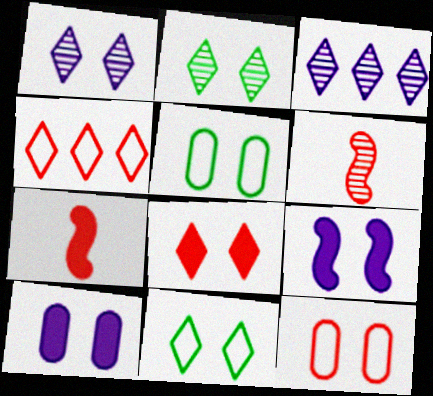[[1, 8, 11], 
[2, 9, 12], 
[3, 5, 7]]